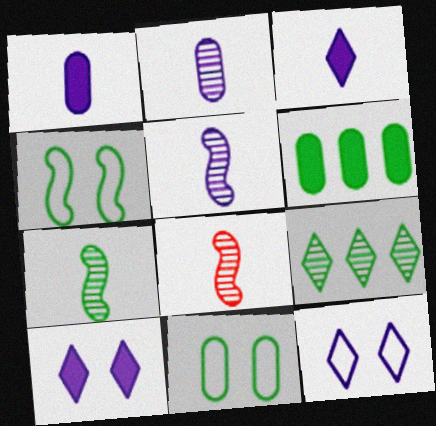[[5, 7, 8], 
[6, 8, 12]]